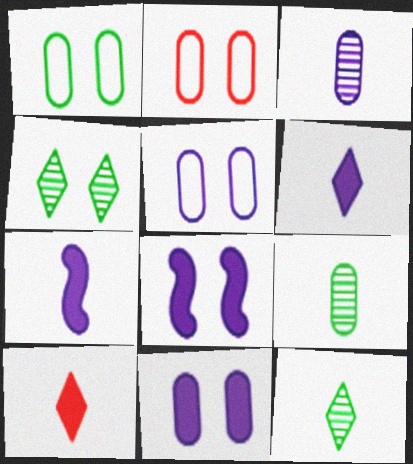[[1, 2, 5], 
[2, 4, 8]]